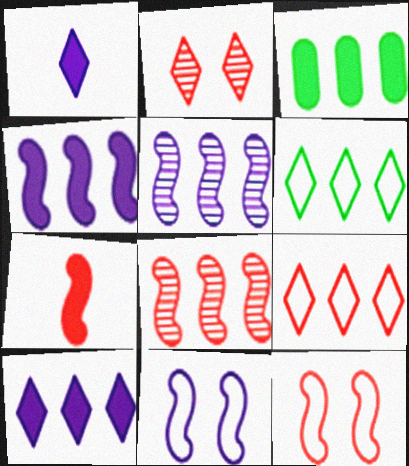[[1, 2, 6], 
[3, 5, 9], 
[7, 8, 12]]